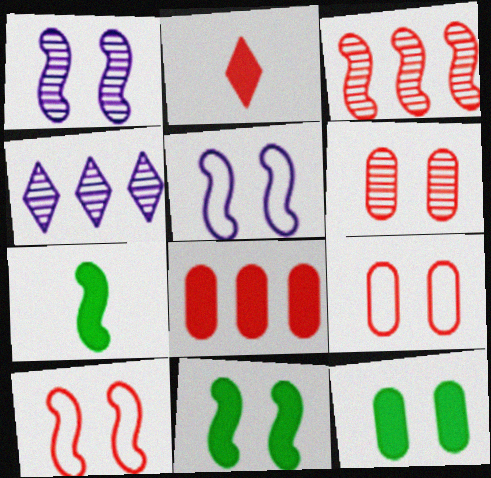[[1, 10, 11], 
[2, 3, 9], 
[3, 5, 7], 
[4, 7, 9]]